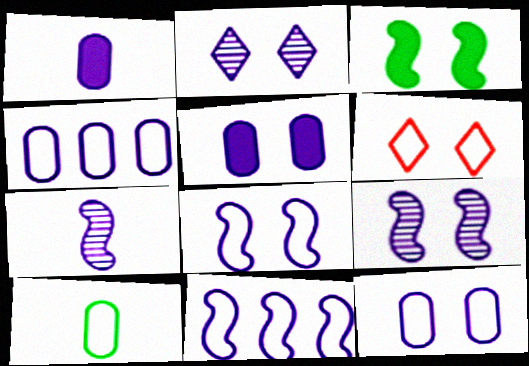[[1, 2, 11], 
[2, 5, 8], 
[6, 10, 11]]